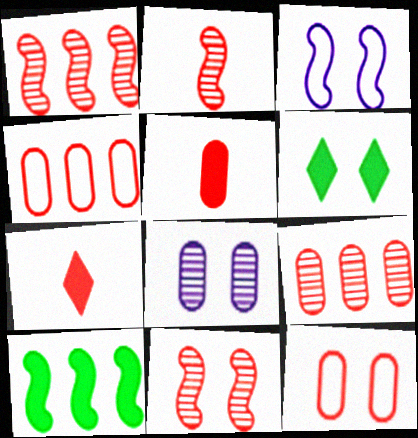[[1, 2, 11], 
[1, 7, 12], 
[2, 3, 10], 
[4, 7, 11], 
[5, 9, 12]]